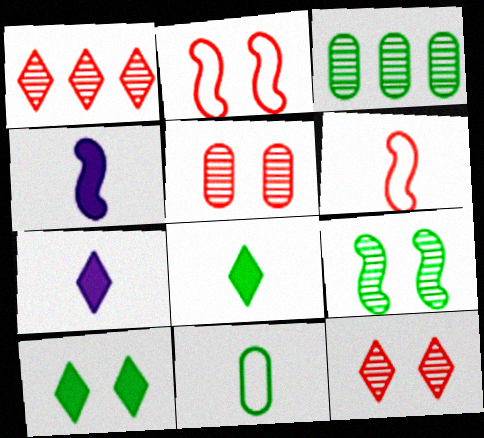[[2, 3, 7]]